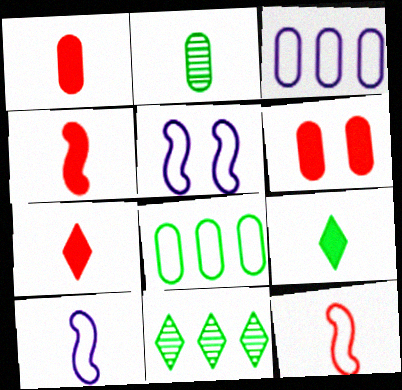[[1, 4, 7], 
[1, 5, 11], 
[2, 3, 6], 
[2, 7, 10], 
[6, 10, 11]]